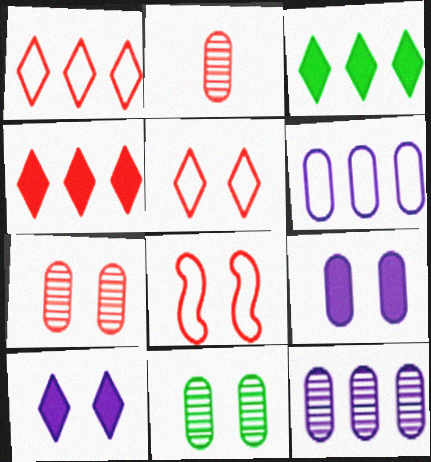[[2, 4, 8], 
[2, 11, 12], 
[8, 10, 11]]